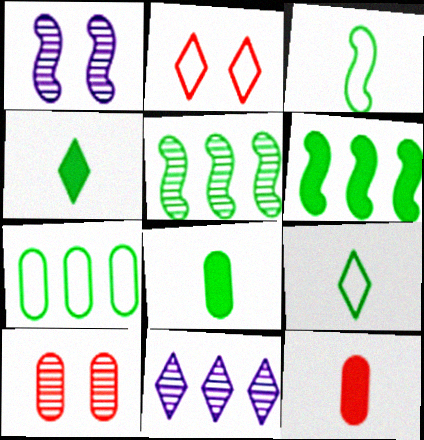[[2, 4, 11]]